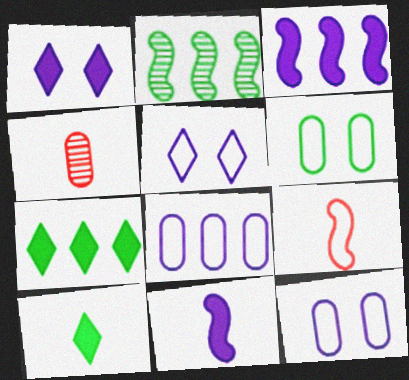[[2, 6, 10]]